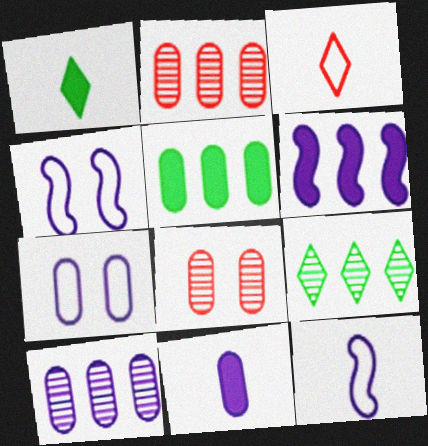[[1, 2, 4], 
[7, 10, 11]]